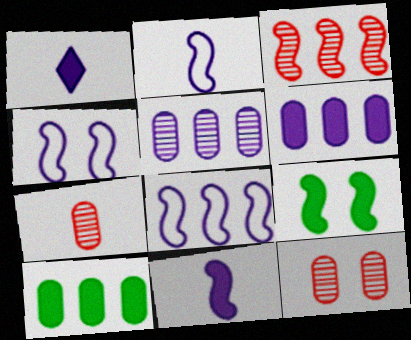[[1, 4, 5], 
[2, 3, 9], 
[2, 4, 8]]